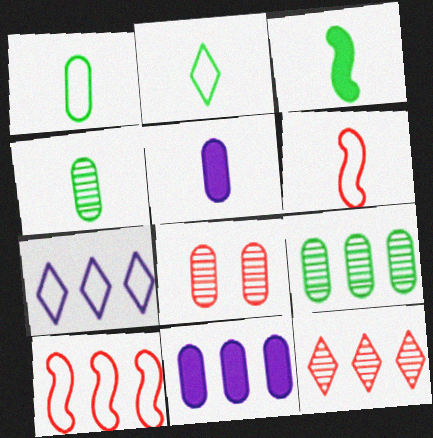[[1, 8, 11], 
[2, 3, 4], 
[3, 7, 8]]